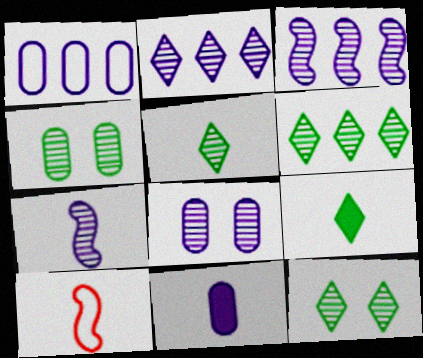[[1, 8, 11], 
[2, 7, 8], 
[5, 6, 12], 
[5, 10, 11]]